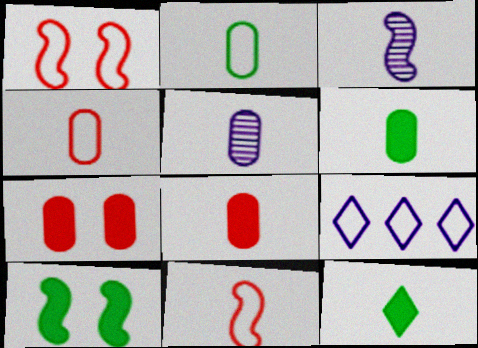[[1, 2, 9], 
[2, 5, 8], 
[3, 4, 12], 
[4, 5, 6], 
[5, 11, 12]]